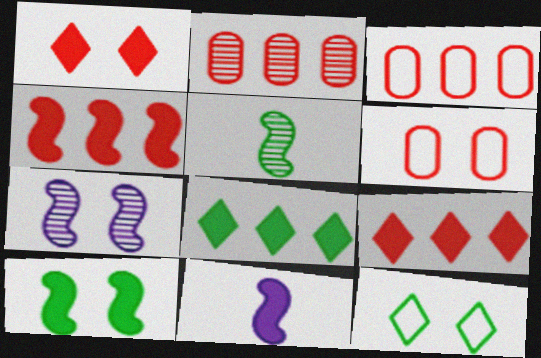[[2, 11, 12], 
[4, 10, 11]]